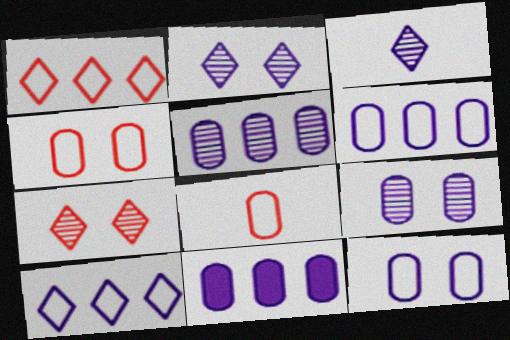[[5, 6, 11]]